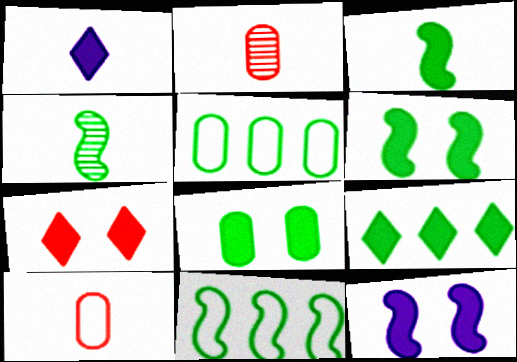[[1, 4, 10], 
[1, 7, 9], 
[3, 8, 9], 
[4, 6, 11], 
[7, 8, 12]]